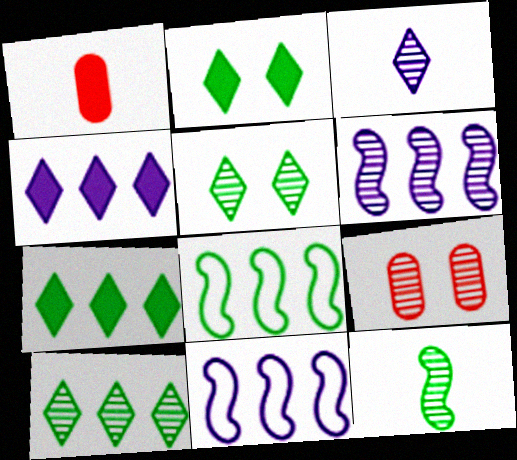[[1, 5, 11]]